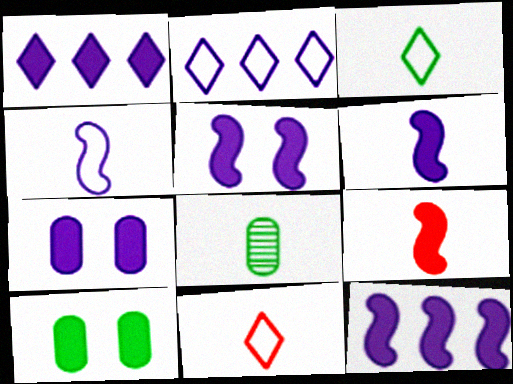[[1, 6, 7], 
[1, 9, 10], 
[5, 6, 12], 
[6, 8, 11]]